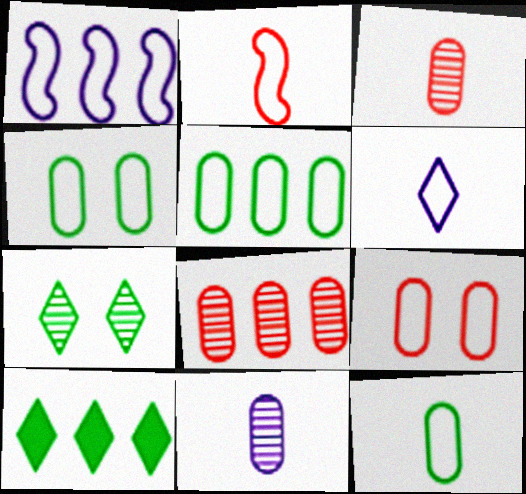[[1, 8, 10], 
[2, 6, 12], 
[4, 5, 12]]